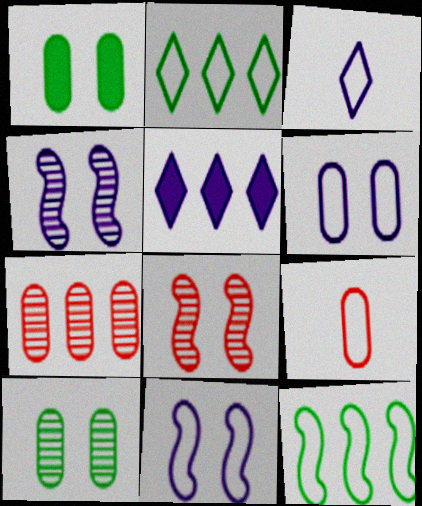[[2, 9, 11], 
[5, 7, 12]]